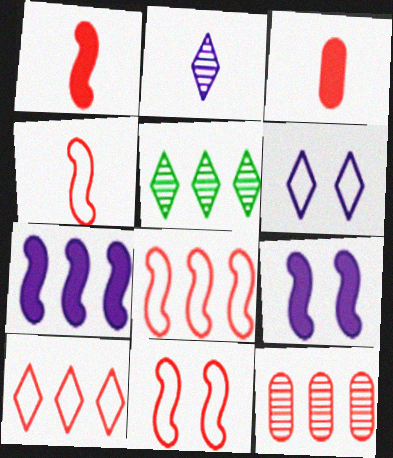[[4, 8, 11]]